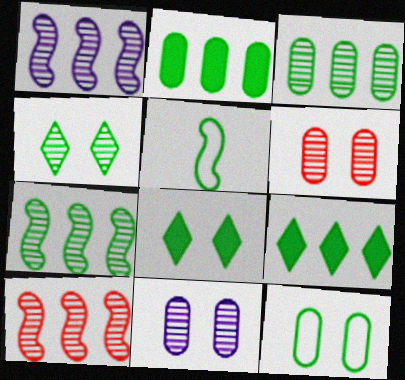[[1, 7, 10], 
[2, 4, 5], 
[3, 5, 8]]